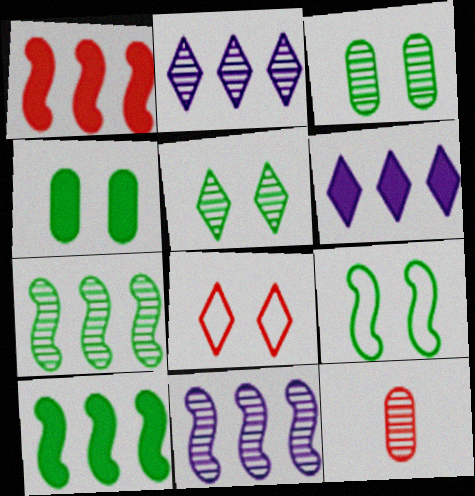[[1, 8, 12], 
[4, 5, 9], 
[5, 11, 12], 
[6, 9, 12]]